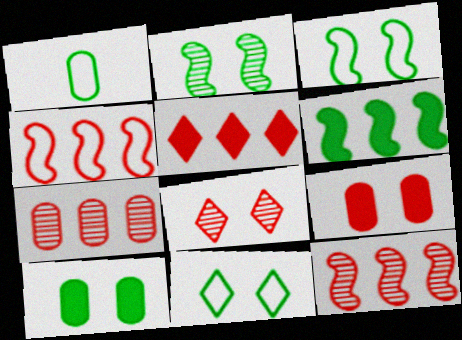[[2, 10, 11], 
[4, 5, 7]]